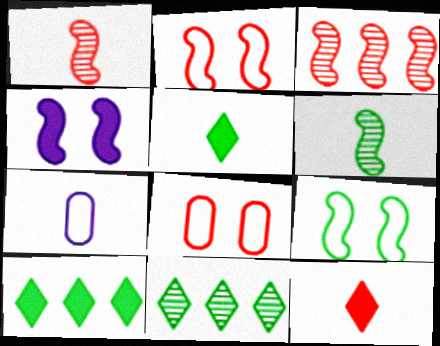[[1, 5, 7], 
[3, 8, 12], 
[6, 7, 12]]